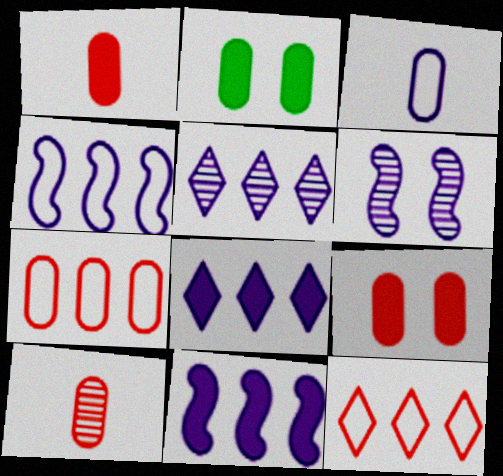[[3, 6, 8], 
[7, 9, 10]]